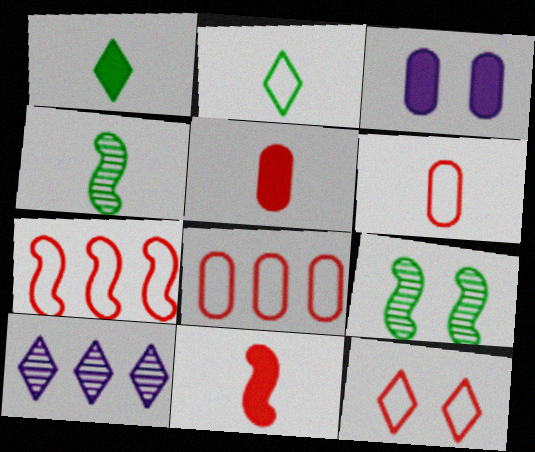[[1, 10, 12], 
[3, 9, 12], 
[6, 7, 12]]